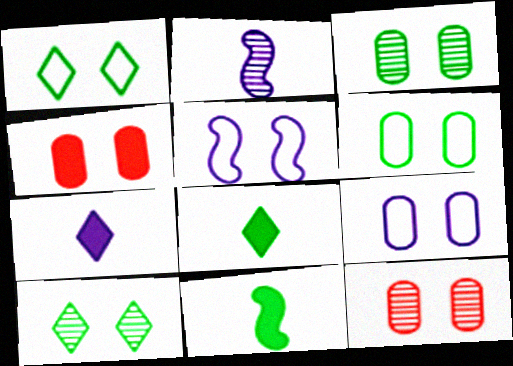[[3, 4, 9], 
[4, 5, 10]]